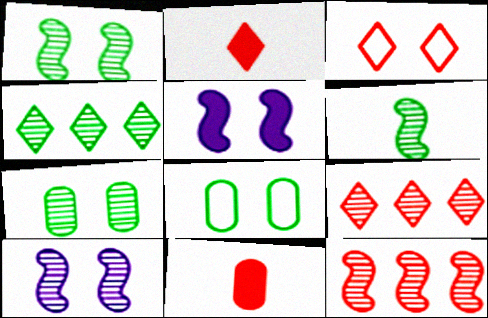[[2, 3, 9], 
[3, 5, 7], 
[3, 11, 12], 
[4, 6, 7], 
[6, 10, 12]]